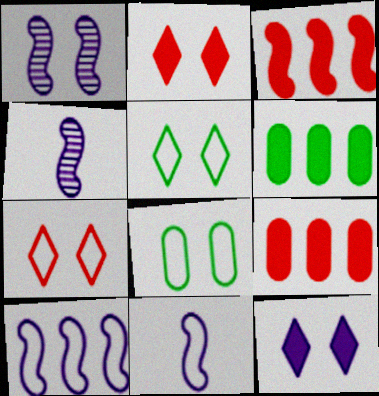[[1, 2, 8], 
[4, 5, 9], 
[4, 6, 7]]